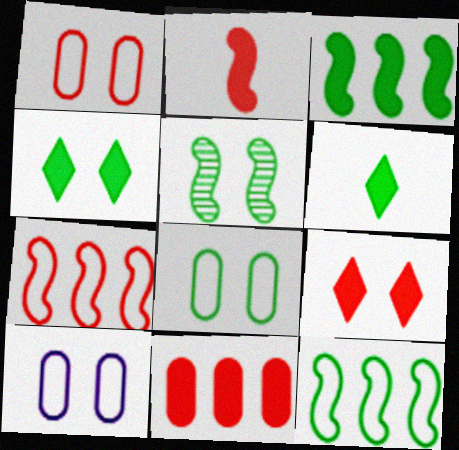[[1, 8, 10], 
[2, 9, 11], 
[4, 5, 8], 
[5, 9, 10]]